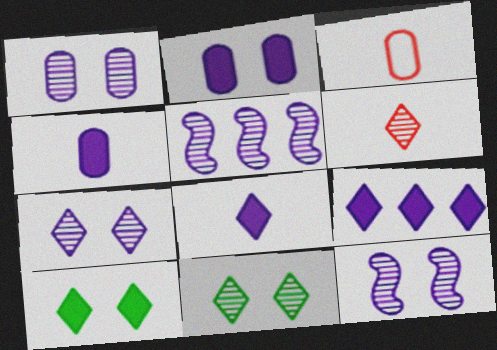[[1, 7, 12], 
[3, 5, 10]]